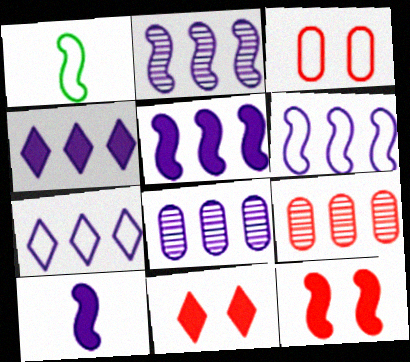[[1, 2, 12], 
[1, 3, 7], 
[1, 8, 11], 
[2, 5, 6], 
[4, 6, 8], 
[5, 7, 8]]